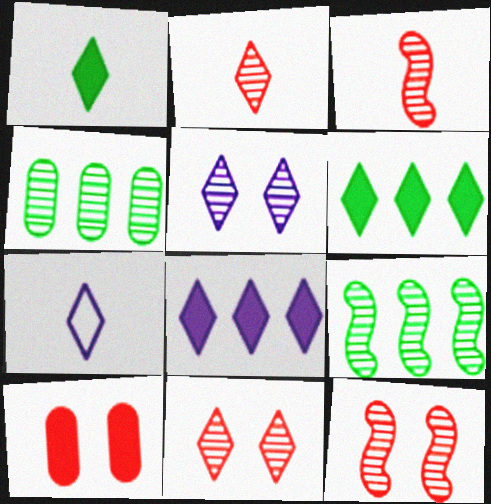[[1, 2, 7], 
[3, 4, 5], 
[5, 7, 8], 
[6, 7, 11], 
[7, 9, 10]]